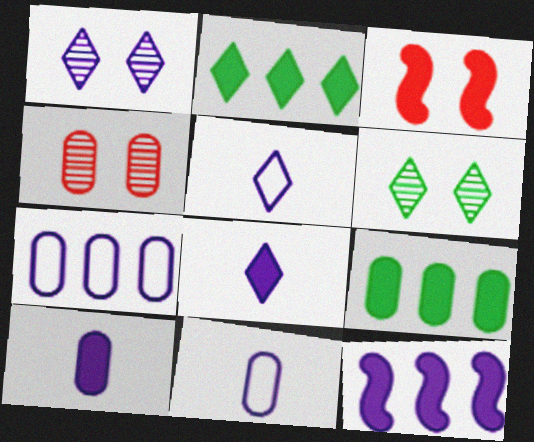[[1, 11, 12], 
[2, 3, 10], 
[3, 8, 9], 
[4, 9, 11]]